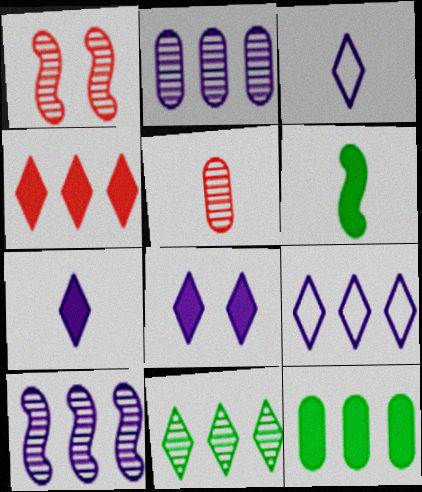[[1, 3, 12], 
[3, 5, 6], 
[4, 9, 11]]